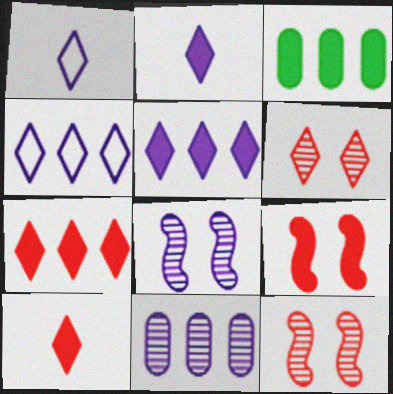[[1, 3, 12], 
[2, 3, 9]]